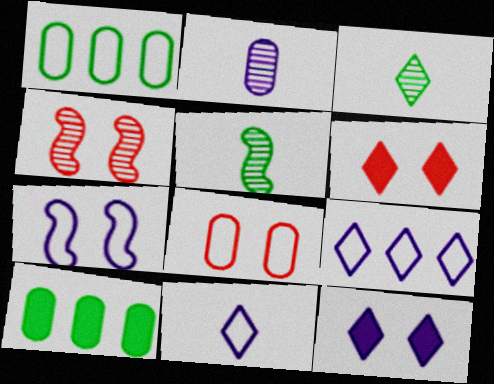[[2, 8, 10], 
[3, 6, 9], 
[4, 6, 8], 
[4, 10, 11]]